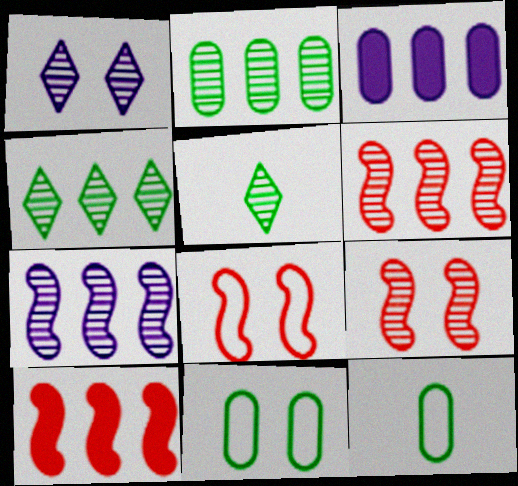[[1, 10, 12], 
[3, 5, 8]]